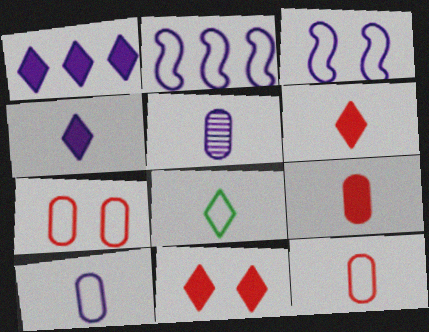[[1, 3, 5], 
[2, 7, 8]]